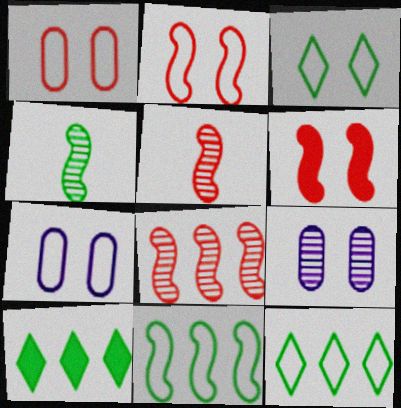[[2, 3, 7], 
[3, 6, 9], 
[5, 7, 10]]